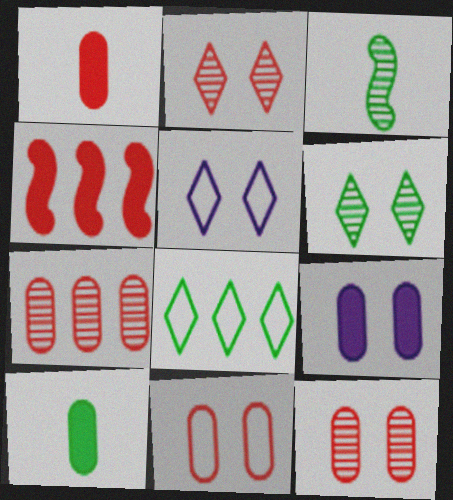[[1, 7, 11]]